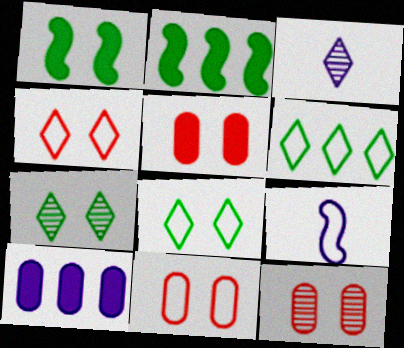[[2, 3, 11], 
[5, 11, 12], 
[6, 9, 11]]